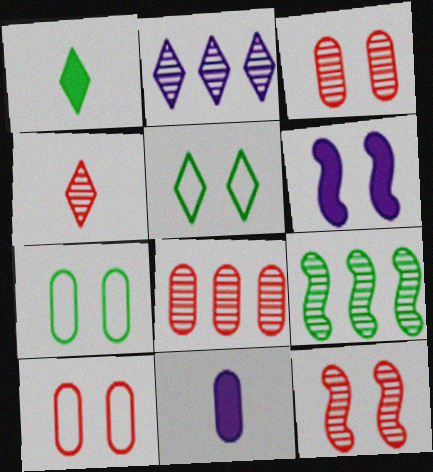[[1, 7, 9], 
[2, 8, 9], 
[3, 5, 6], 
[4, 8, 12], 
[7, 8, 11]]